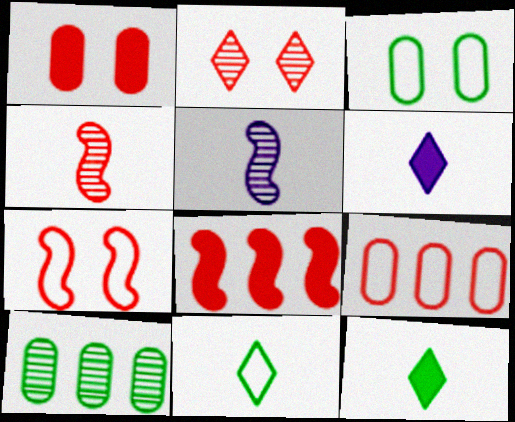[[1, 2, 7], 
[2, 5, 10], 
[4, 7, 8], 
[6, 7, 10]]